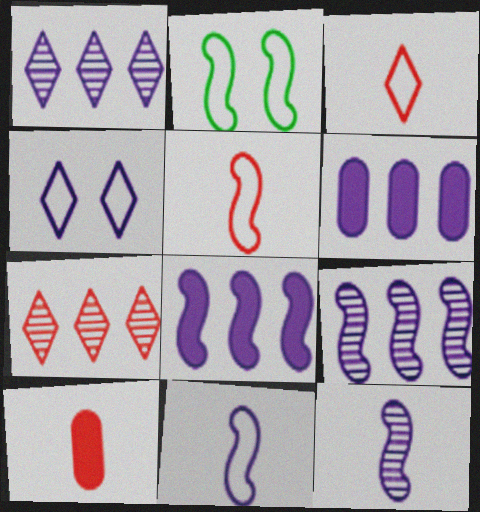[[1, 2, 10], 
[4, 6, 12]]